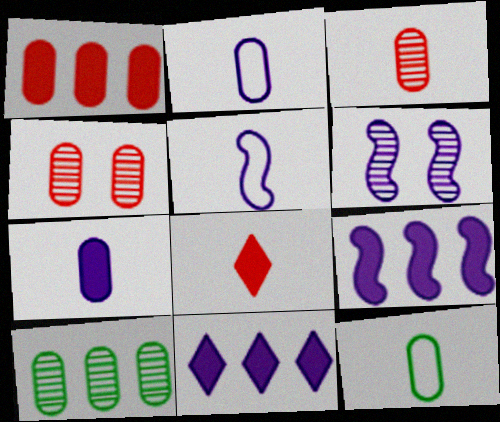[[2, 6, 11], 
[3, 7, 12], 
[5, 6, 9]]